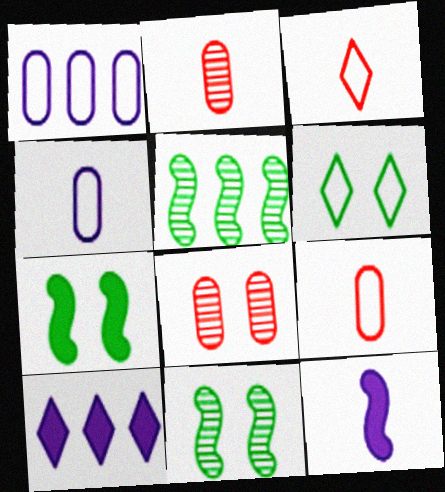[[9, 10, 11]]